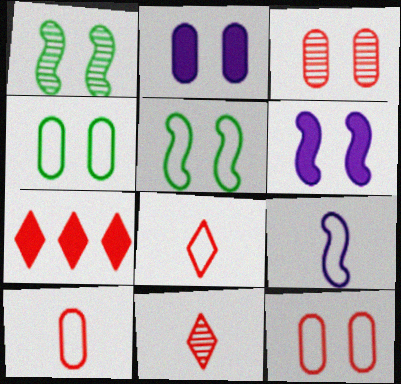[[2, 3, 4]]